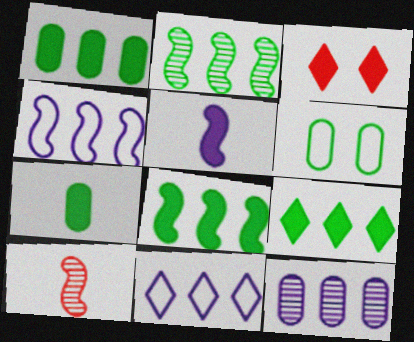[[1, 3, 5], 
[1, 8, 9]]